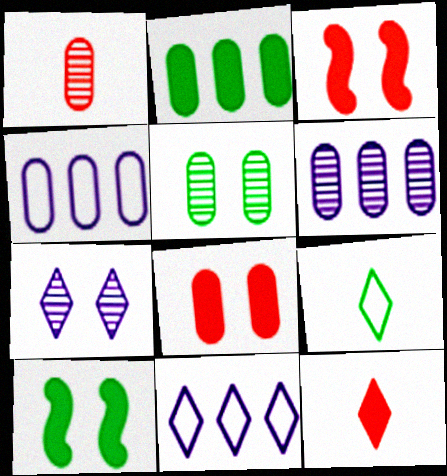[[1, 5, 6], 
[1, 10, 11], 
[3, 6, 9]]